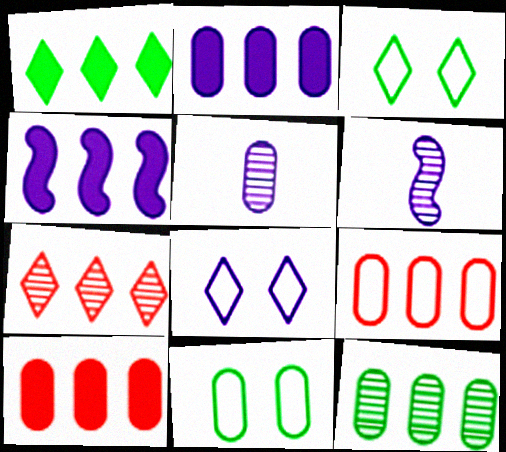[[1, 4, 10], 
[2, 6, 8], 
[2, 9, 12], 
[3, 6, 10], 
[4, 5, 8], 
[5, 10, 11]]